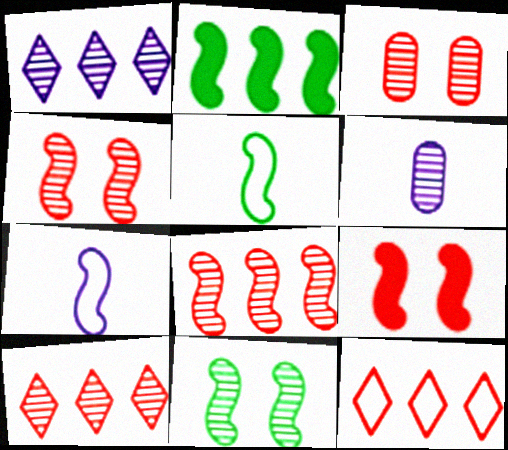[[2, 4, 7], 
[2, 5, 11], 
[6, 10, 11]]